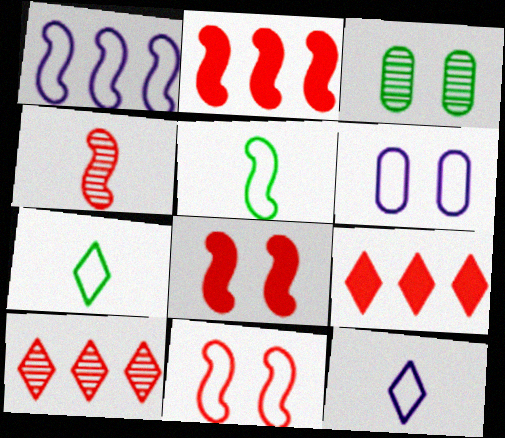[[1, 5, 11], 
[1, 6, 12], 
[2, 3, 12], 
[2, 4, 11]]